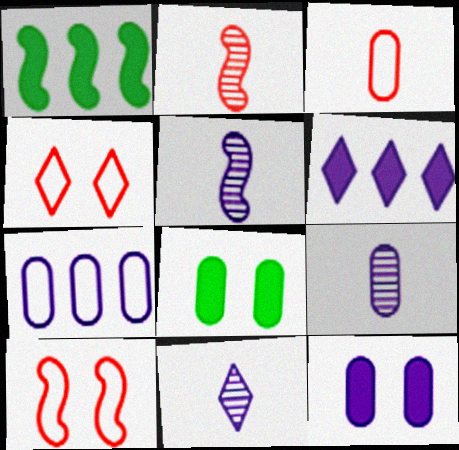[[1, 4, 9], 
[1, 5, 10], 
[5, 9, 11], 
[7, 9, 12]]